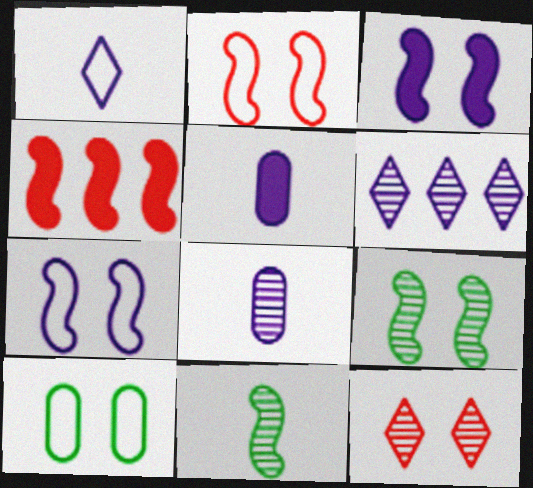[[2, 3, 9], 
[3, 10, 12], 
[4, 7, 11], 
[5, 6, 7]]